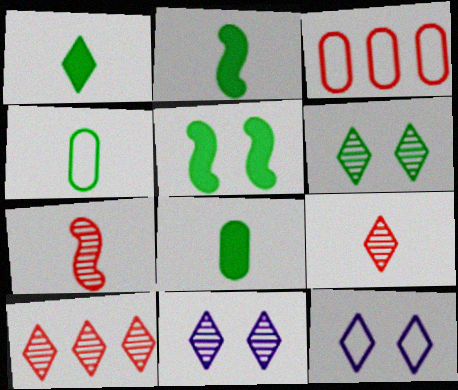[[1, 2, 8], 
[1, 10, 12], 
[2, 3, 11]]